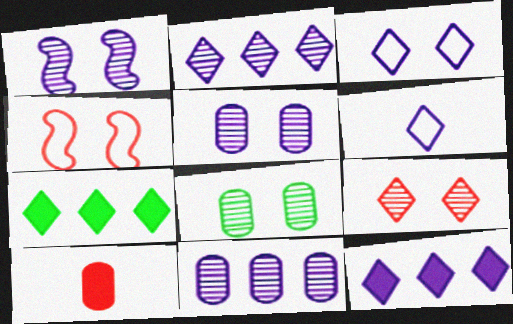[[1, 8, 9], 
[6, 7, 9]]